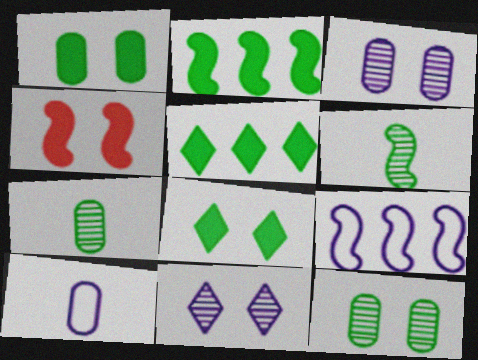[[4, 6, 9]]